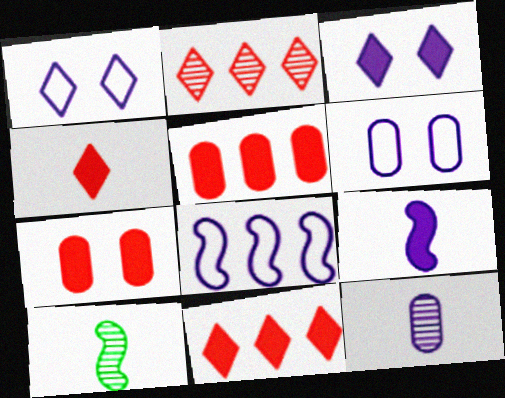[[1, 5, 10], 
[3, 8, 12], 
[6, 10, 11]]